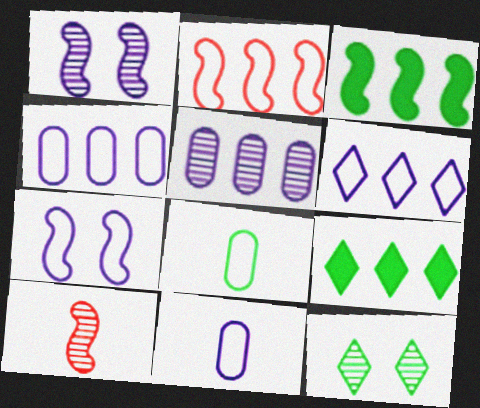[[2, 5, 9], 
[3, 7, 10], 
[3, 8, 12], 
[5, 10, 12], 
[6, 7, 11]]